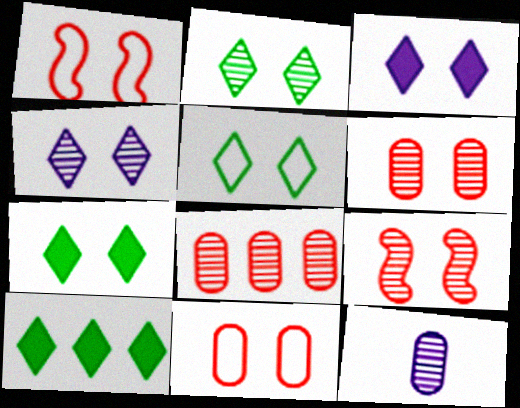[[1, 10, 12], 
[2, 5, 7]]